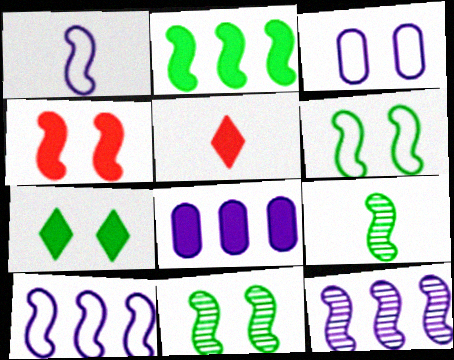[[2, 6, 9], 
[4, 9, 10]]